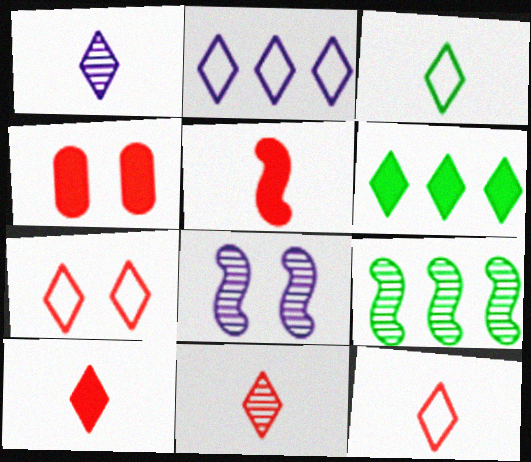[[1, 3, 10], 
[1, 6, 7], 
[2, 3, 7], 
[10, 11, 12]]